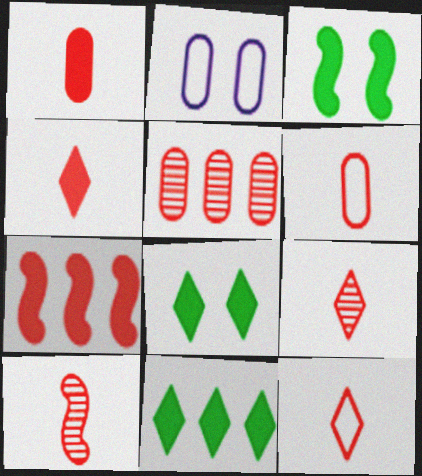[[1, 10, 12], 
[2, 10, 11], 
[4, 6, 10], 
[4, 9, 12]]